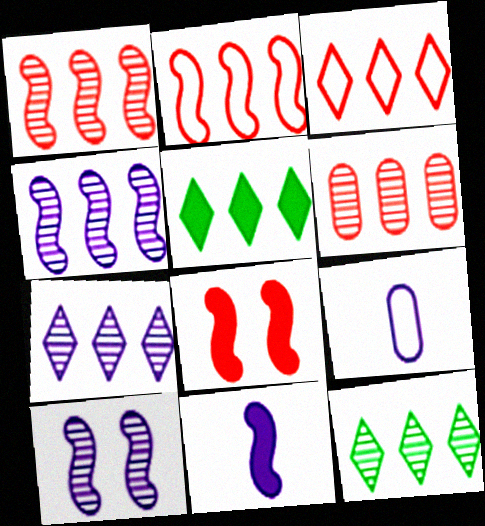[[3, 5, 7], 
[4, 6, 12], 
[8, 9, 12]]